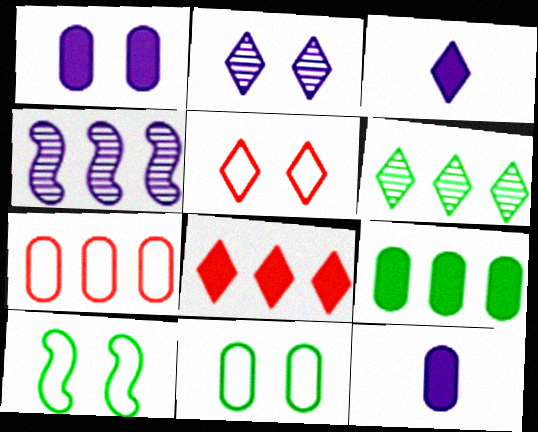[[3, 5, 6]]